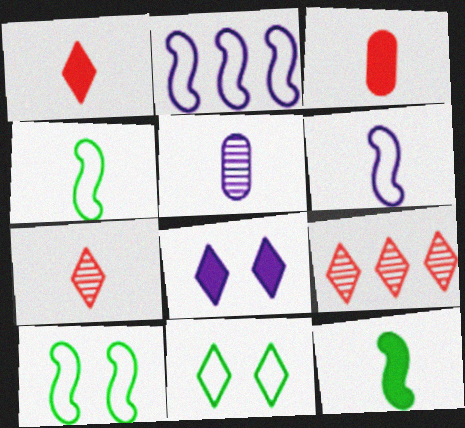[[1, 4, 5], 
[2, 5, 8]]